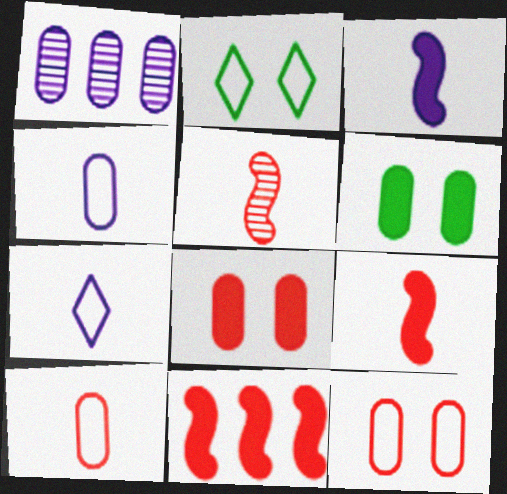[[1, 2, 9], 
[1, 6, 10]]